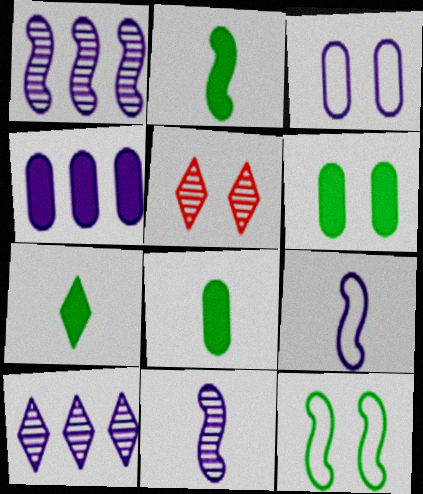[[2, 7, 8]]